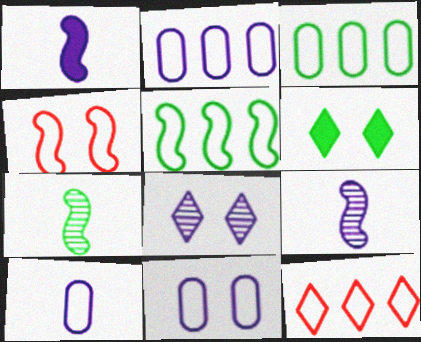[[1, 2, 8], 
[2, 5, 12], 
[2, 10, 11], 
[3, 6, 7]]